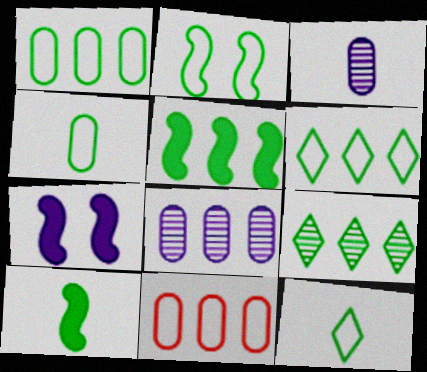[[1, 2, 12], 
[1, 5, 9], 
[2, 4, 6]]